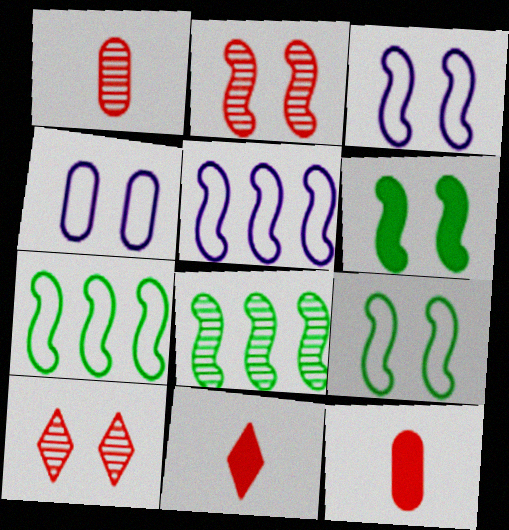[[2, 3, 6], 
[4, 6, 10], 
[4, 8, 11]]